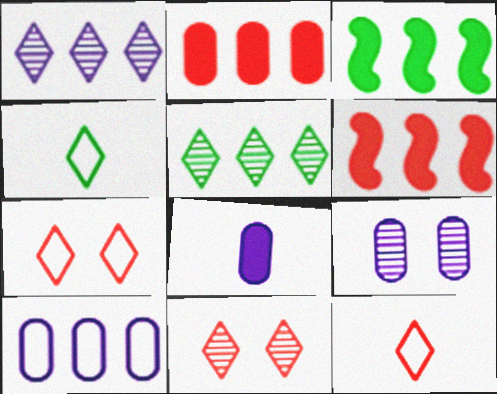[[3, 9, 12], 
[4, 6, 9], 
[5, 6, 10], 
[8, 9, 10]]